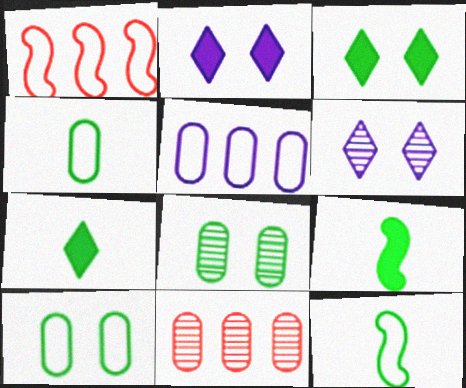[[2, 11, 12]]